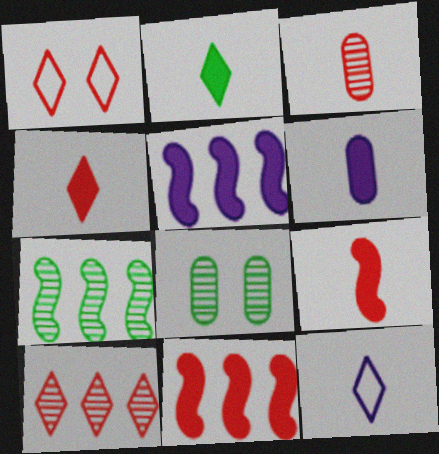[[1, 3, 11], 
[1, 4, 10], 
[1, 6, 7], 
[2, 6, 9], 
[8, 11, 12]]